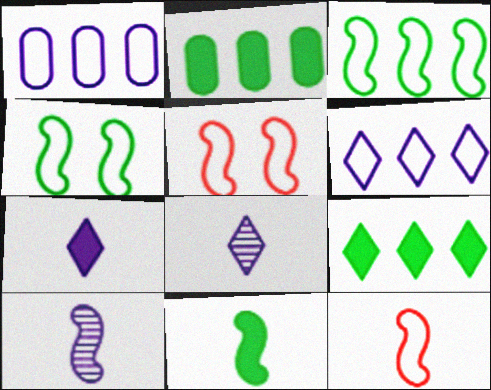[[2, 5, 8], 
[10, 11, 12]]